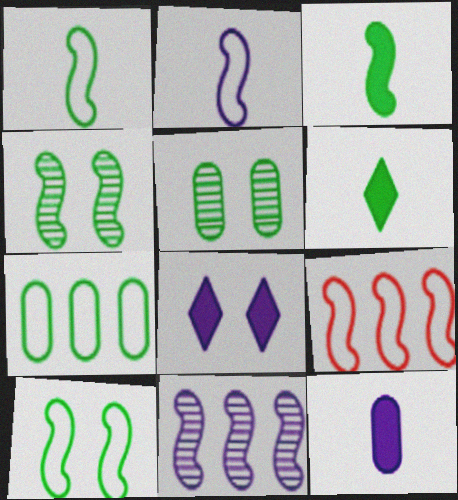[[2, 9, 10], 
[4, 6, 7]]